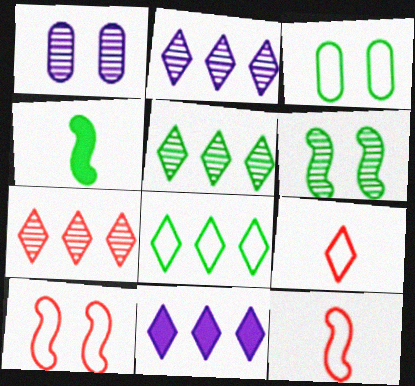[[2, 5, 7], 
[3, 4, 5], 
[7, 8, 11]]